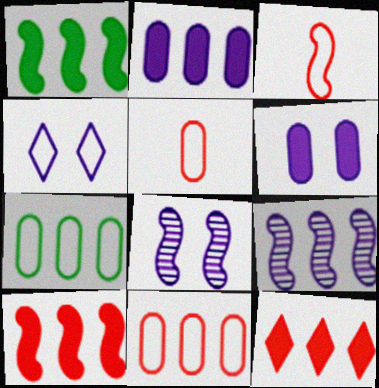[[1, 2, 12], 
[1, 3, 8], 
[3, 4, 7], 
[4, 6, 8], 
[7, 9, 12]]